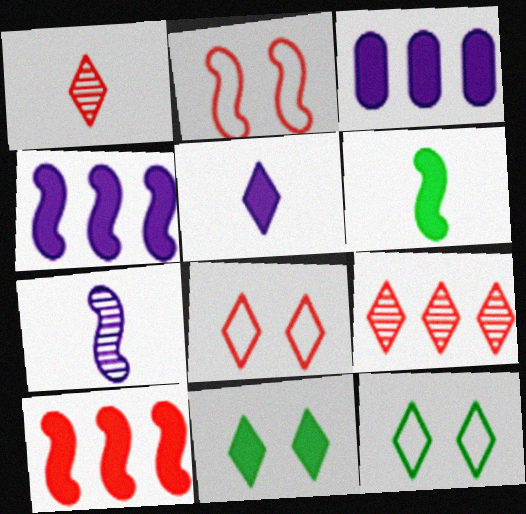[[5, 9, 12]]